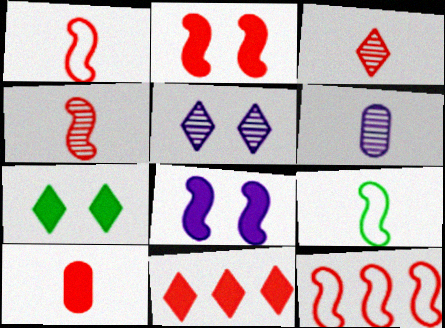[[1, 3, 10], 
[2, 4, 12], 
[2, 10, 11], 
[6, 7, 12]]